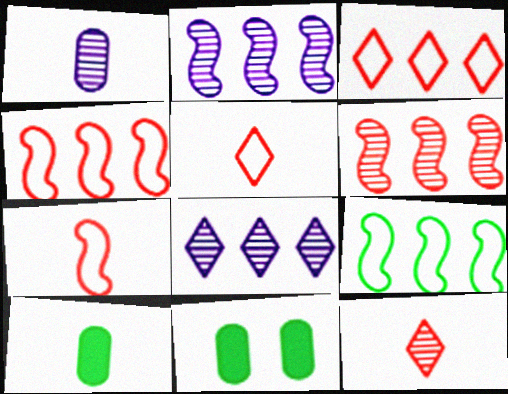[[2, 5, 11], 
[7, 8, 11]]